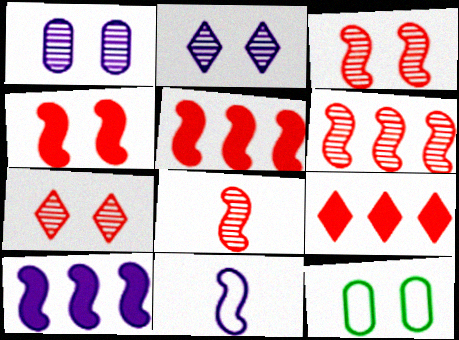[[2, 4, 12], 
[3, 6, 8]]